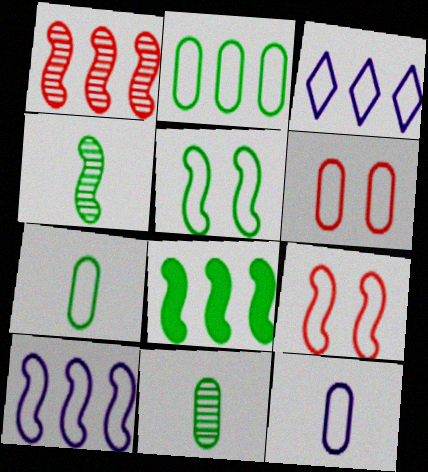[[1, 8, 10], 
[2, 6, 12], 
[3, 7, 9], 
[4, 5, 8]]